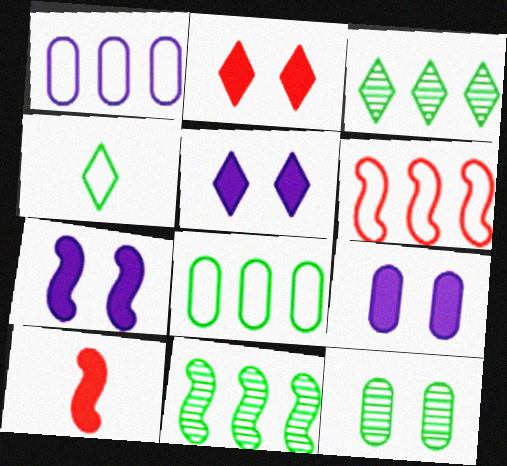[[5, 7, 9]]